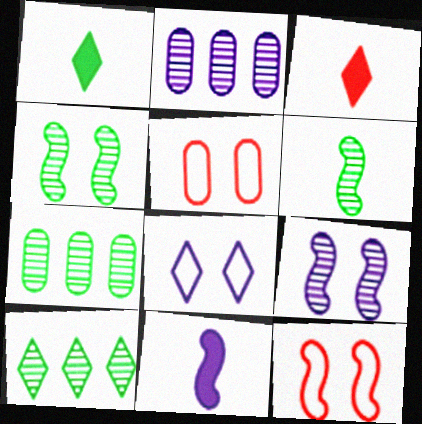[[1, 2, 12], 
[2, 8, 11], 
[3, 8, 10], 
[5, 10, 11]]